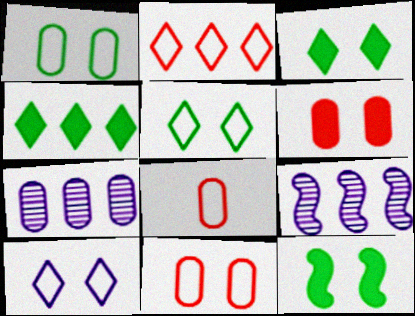[[3, 8, 9]]